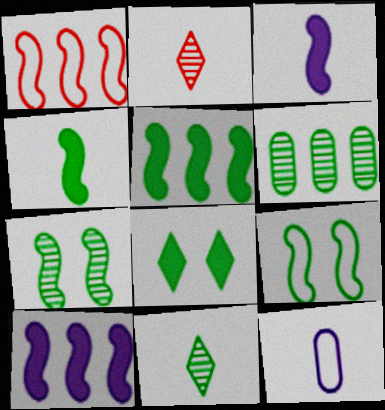[[1, 3, 7], 
[2, 4, 12], 
[6, 7, 11]]